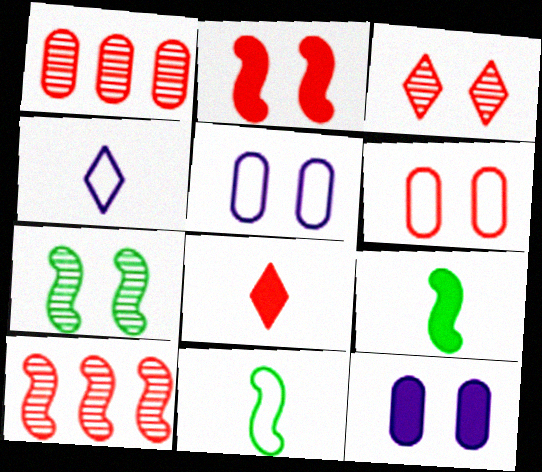[[2, 3, 6], 
[6, 8, 10]]